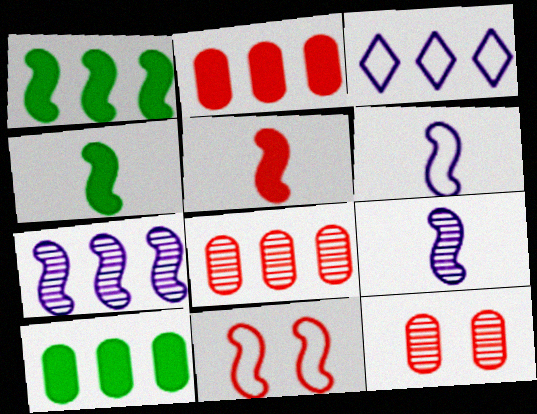[[1, 3, 8], 
[1, 9, 11], 
[3, 4, 12], 
[4, 7, 11]]